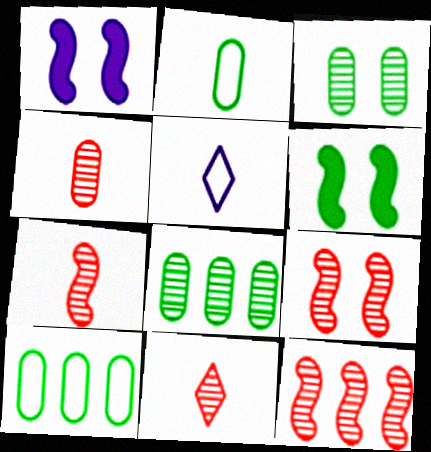[[1, 10, 11], 
[4, 7, 11], 
[7, 9, 12]]